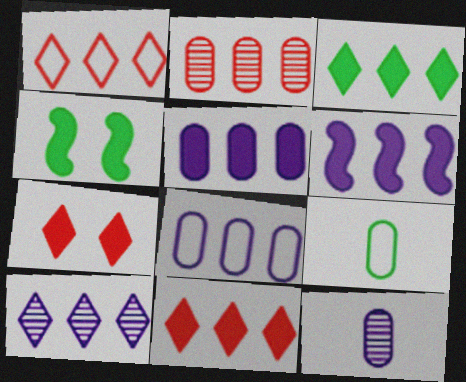[[1, 3, 10], 
[1, 4, 12], 
[6, 8, 10]]